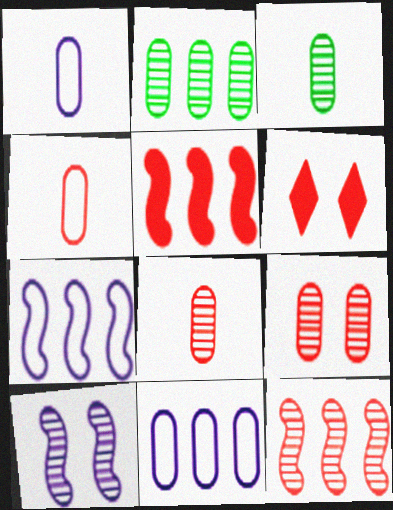[[3, 6, 7], 
[4, 6, 12]]